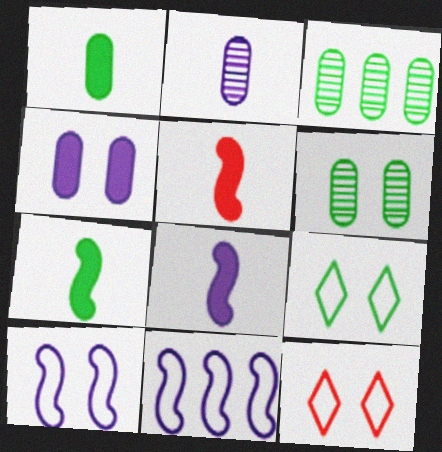[[3, 7, 9], 
[3, 8, 12], 
[5, 7, 8]]